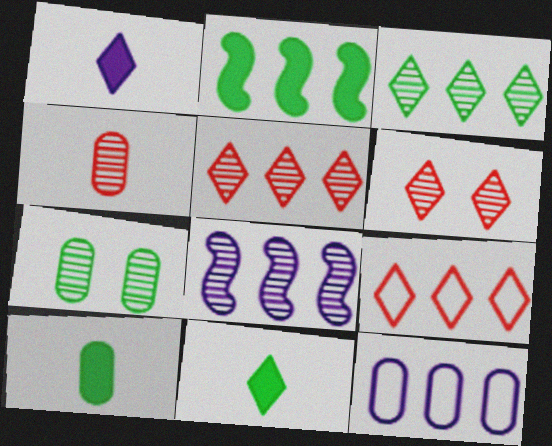[[2, 5, 12]]